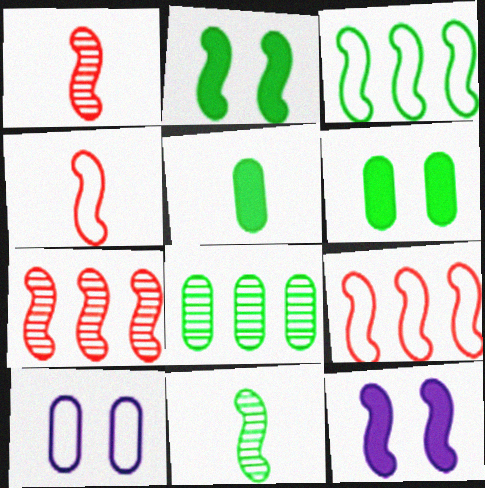[[1, 3, 12], 
[2, 3, 11], 
[9, 11, 12]]